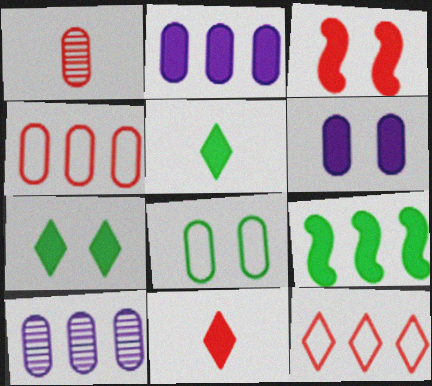[[1, 2, 8], 
[1, 3, 12], 
[2, 3, 5], 
[3, 6, 7], 
[6, 9, 11], 
[9, 10, 12]]